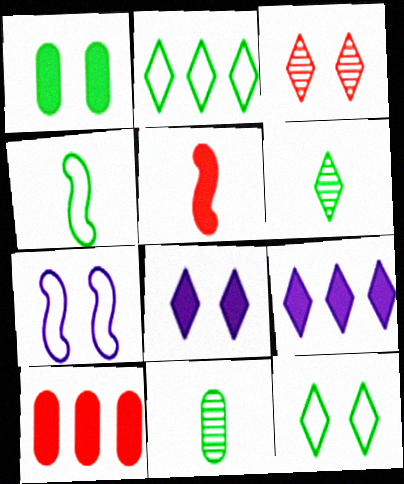[[1, 3, 7], 
[1, 5, 9], 
[3, 8, 12], 
[6, 7, 10]]